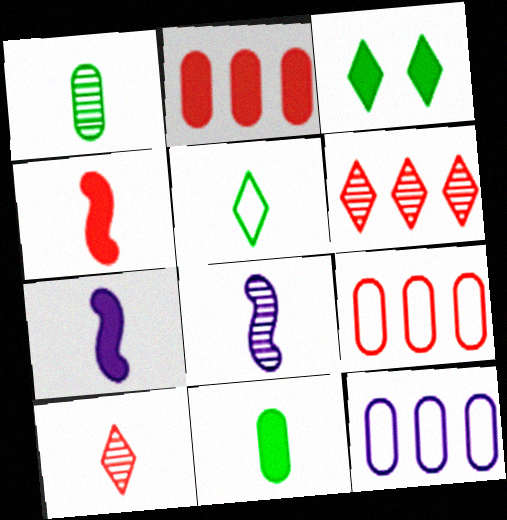[[1, 8, 10], 
[2, 3, 7], 
[3, 8, 9]]